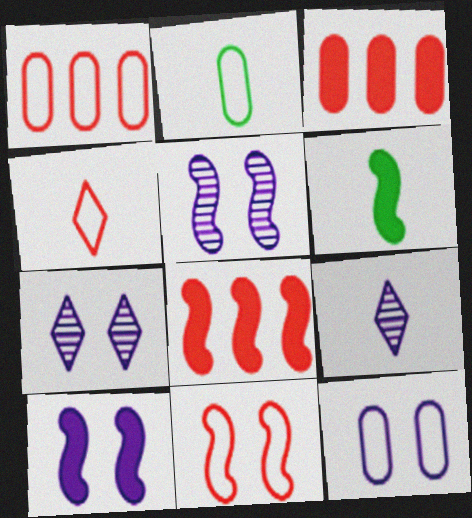[[1, 2, 12], 
[1, 4, 11], 
[1, 6, 7], 
[2, 7, 8], 
[6, 8, 10], 
[7, 10, 12]]